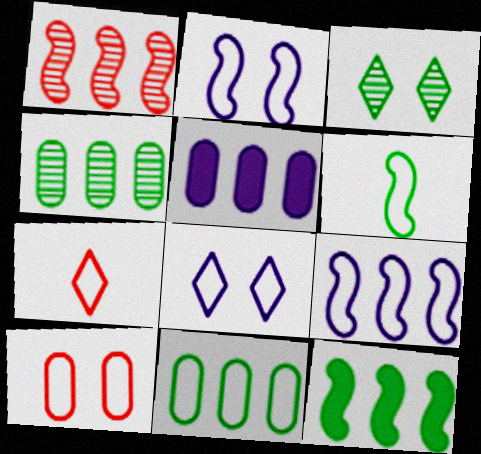[[1, 9, 12], 
[2, 7, 11]]